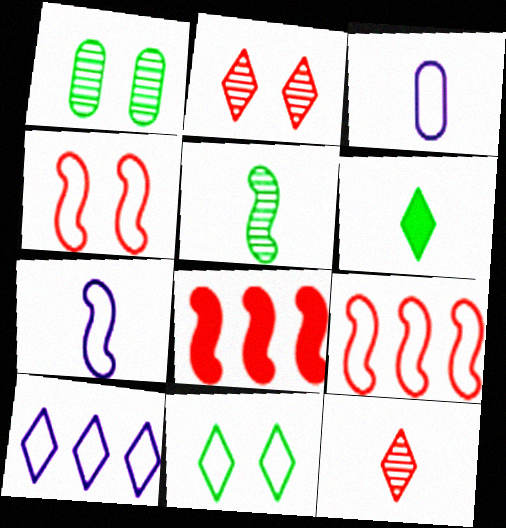[[2, 6, 10], 
[3, 9, 11]]